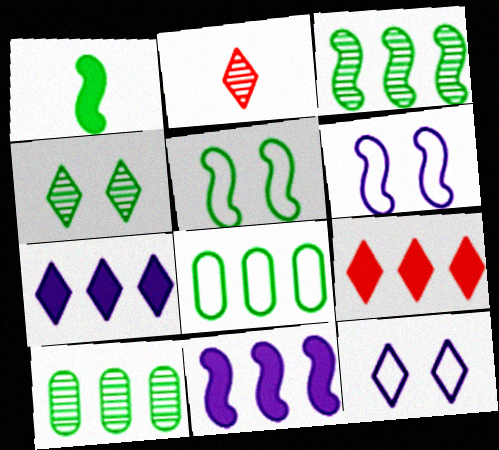[[1, 3, 5], 
[1, 4, 8]]